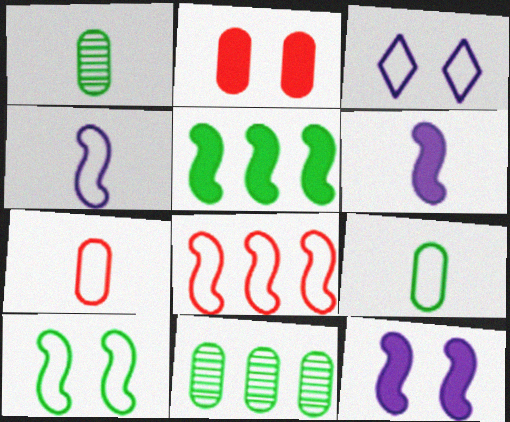[[3, 8, 9], 
[4, 8, 10]]